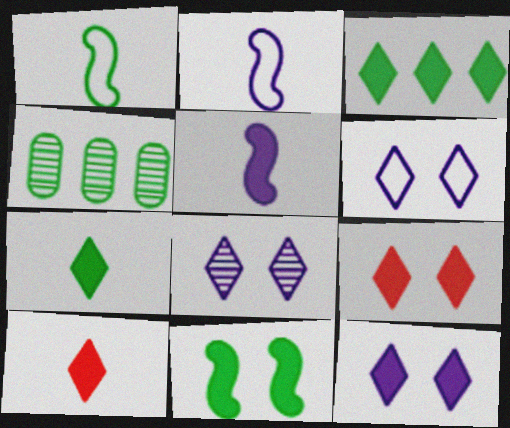[[2, 4, 9], 
[3, 10, 12], 
[6, 8, 12]]